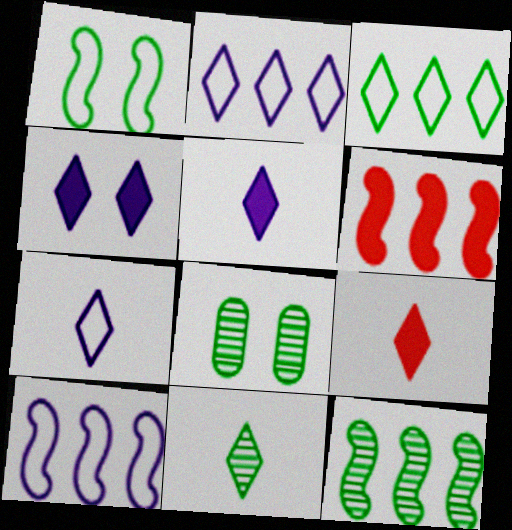[[6, 7, 8], 
[6, 10, 12], 
[7, 9, 11], 
[8, 9, 10], 
[8, 11, 12]]